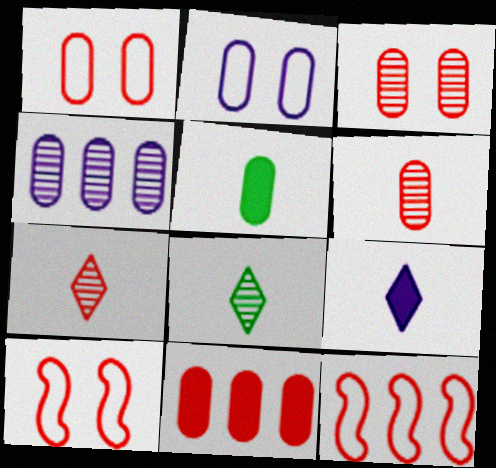[[1, 4, 5], 
[1, 6, 11], 
[7, 10, 11]]